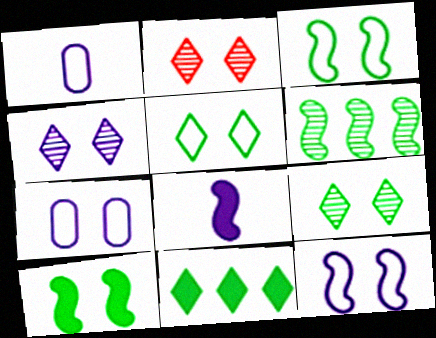[[2, 4, 9], 
[2, 7, 10]]